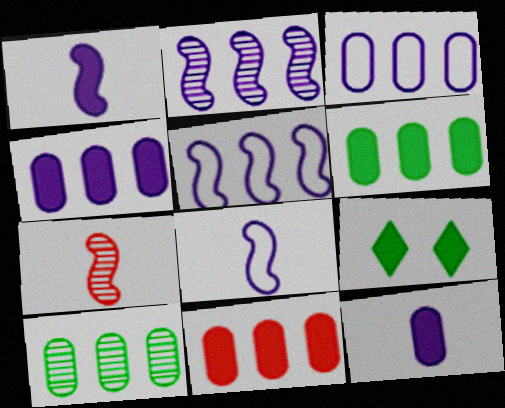[[1, 9, 11], 
[3, 7, 9], 
[3, 10, 11], 
[4, 6, 11]]